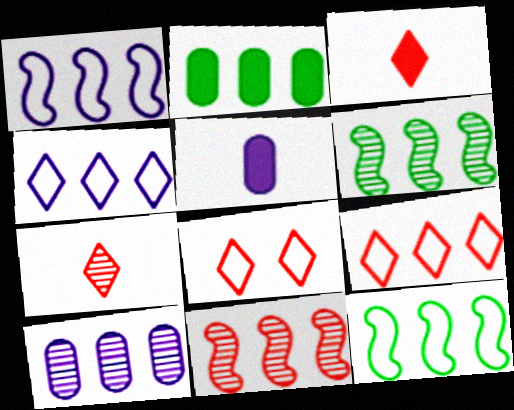[[2, 4, 11], 
[5, 6, 8]]